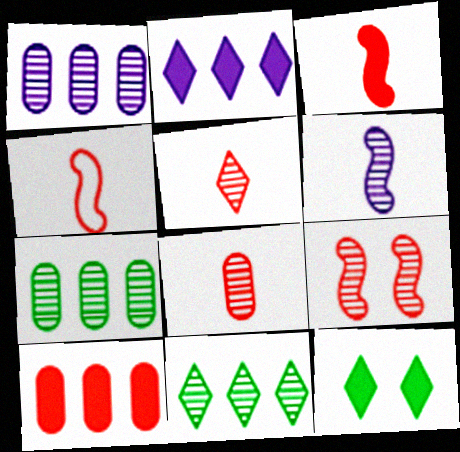[[1, 4, 12]]